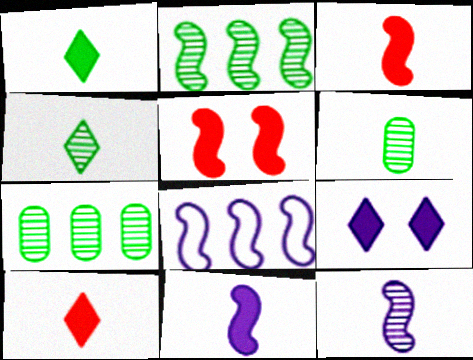[]